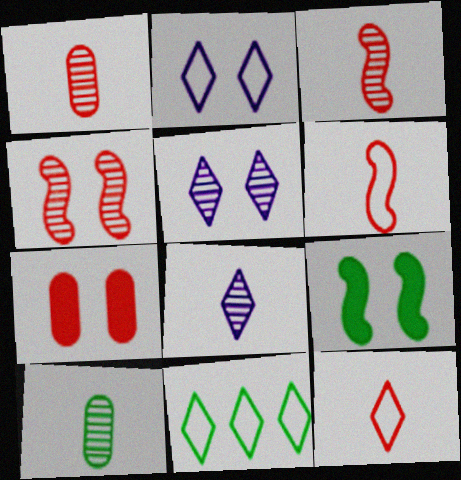[[2, 11, 12], 
[3, 8, 10], 
[9, 10, 11]]